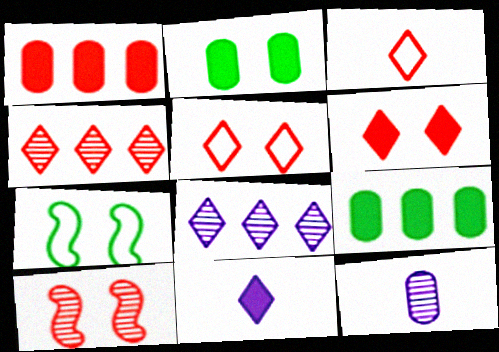[[1, 3, 10], 
[3, 4, 6]]